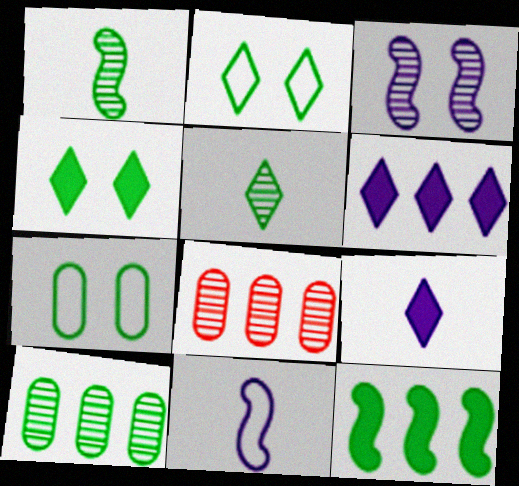[[3, 5, 8], 
[4, 8, 11], 
[5, 7, 12]]